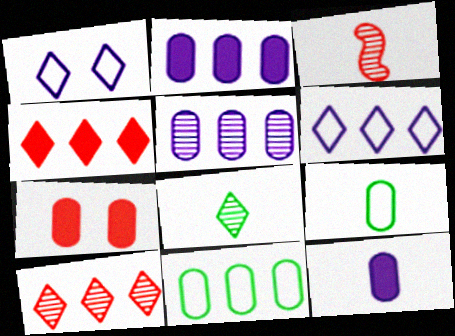[[1, 4, 8], 
[5, 7, 9]]